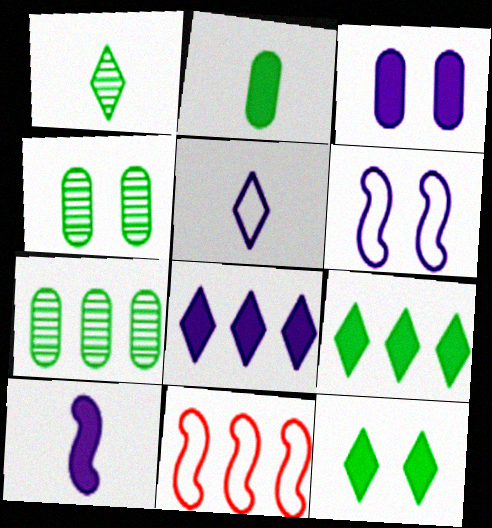[[1, 3, 11], 
[3, 8, 10], 
[7, 8, 11]]